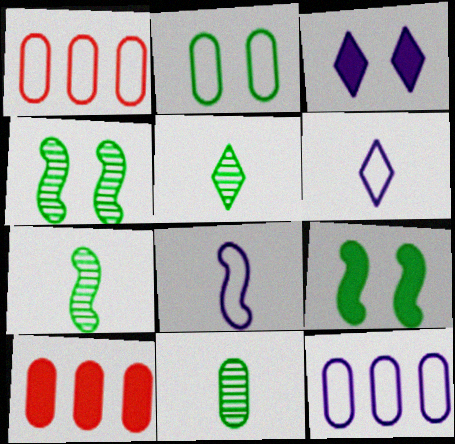[[1, 3, 7], 
[4, 6, 10], 
[5, 7, 11]]